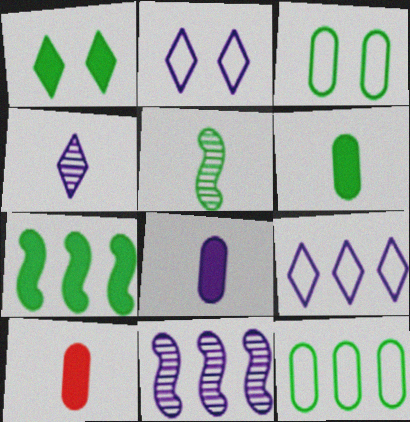[[1, 5, 12], 
[1, 6, 7], 
[2, 8, 11], 
[6, 8, 10]]